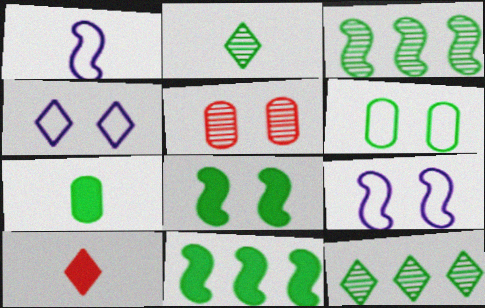[[2, 6, 11], 
[4, 5, 8], 
[4, 10, 12]]